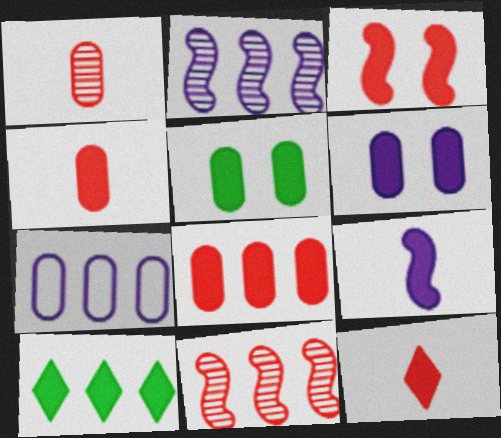[[1, 5, 7], 
[3, 8, 12], 
[7, 10, 11]]